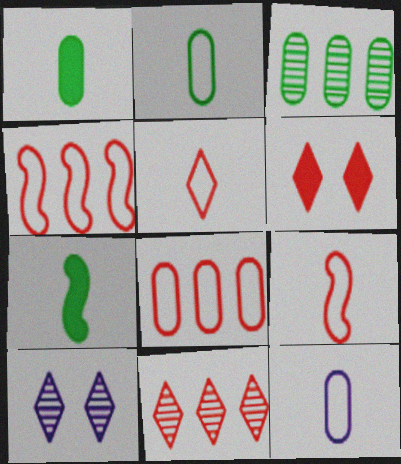[[1, 4, 10], 
[5, 6, 11], 
[7, 8, 10]]